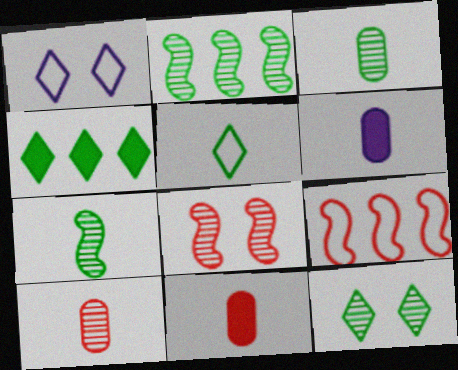[[1, 2, 11], 
[2, 3, 12], 
[4, 5, 12], 
[6, 9, 12]]